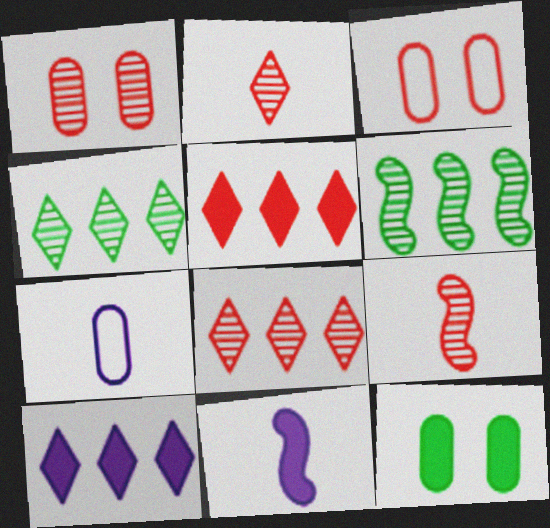[[1, 8, 9], 
[3, 4, 11], 
[3, 5, 9], 
[5, 11, 12]]